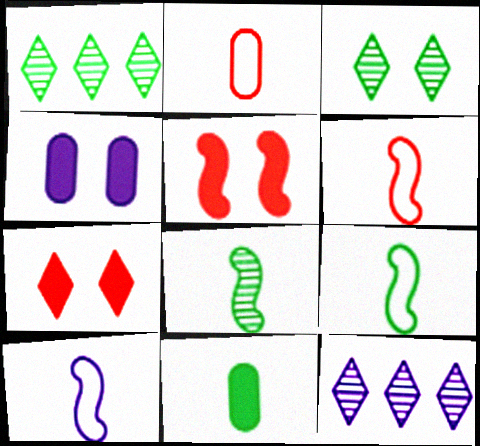[[1, 4, 6], 
[4, 10, 12], 
[6, 9, 10]]